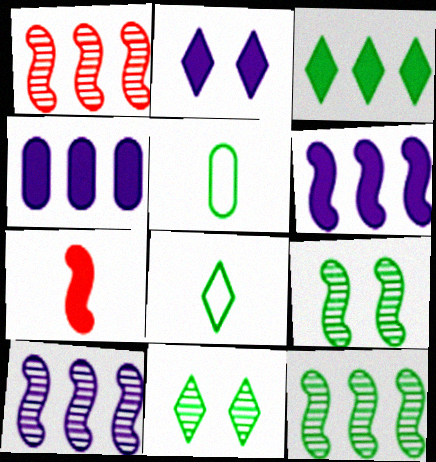[[1, 2, 5], 
[1, 10, 12], 
[3, 5, 9], 
[3, 8, 11]]